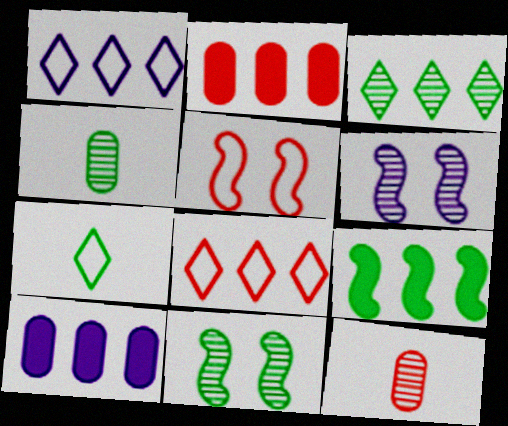[[2, 6, 7], 
[3, 4, 11], 
[3, 6, 12]]